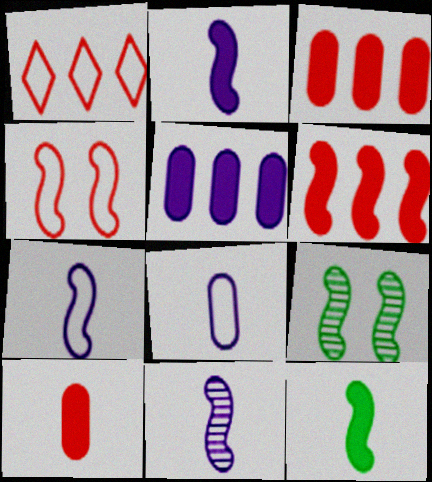[[2, 7, 11], 
[6, 7, 9]]